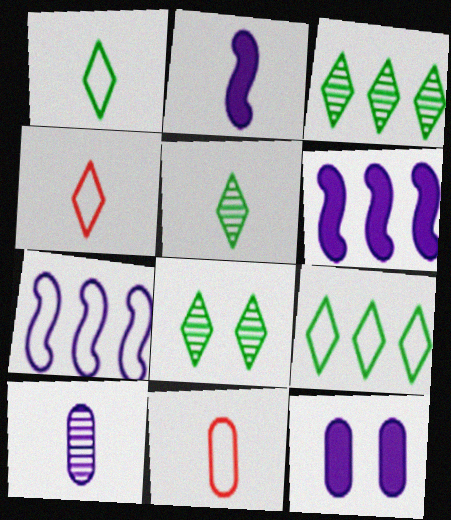[[2, 5, 11], 
[3, 5, 8], 
[6, 8, 11]]